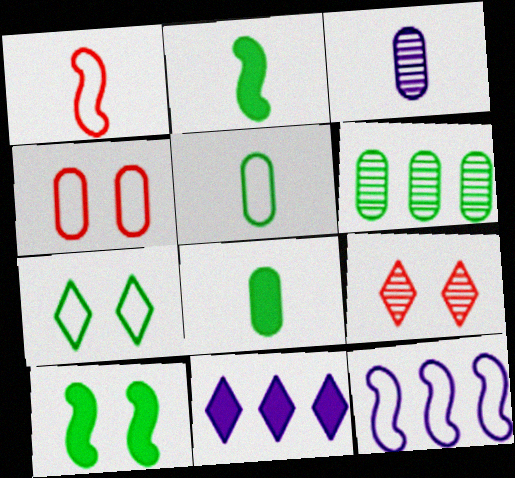[[2, 6, 7], 
[8, 9, 12]]